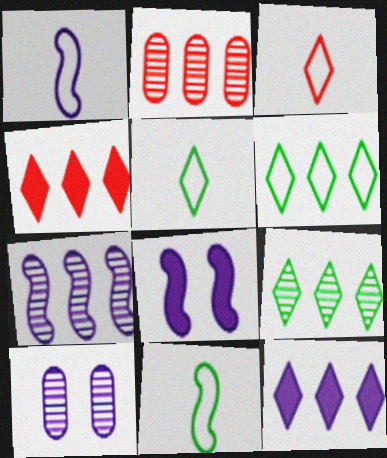[[1, 7, 8], 
[1, 10, 12], 
[2, 5, 8], 
[2, 7, 9], 
[4, 10, 11]]